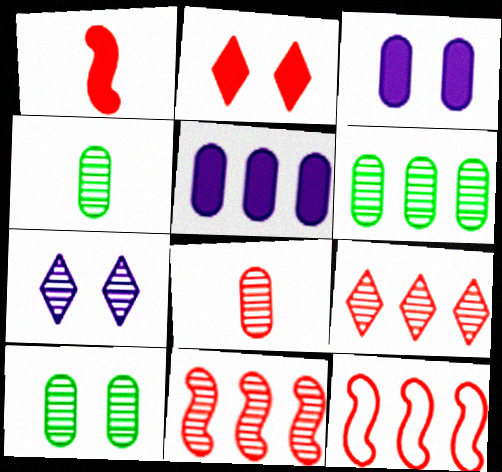[[2, 8, 12], 
[4, 6, 10], 
[4, 7, 11]]